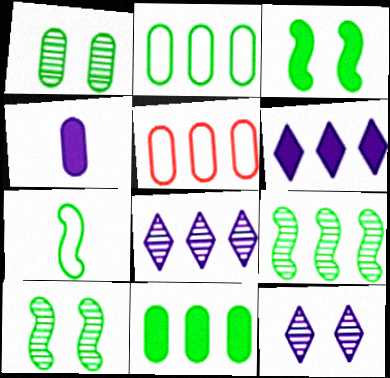[[1, 4, 5], 
[3, 7, 9], 
[5, 6, 9]]